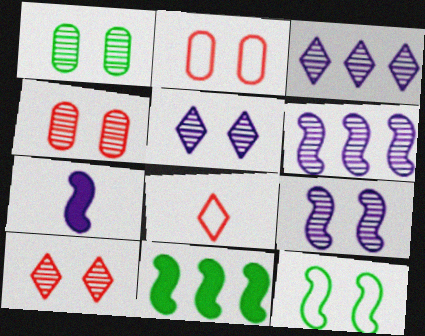[[1, 9, 10]]